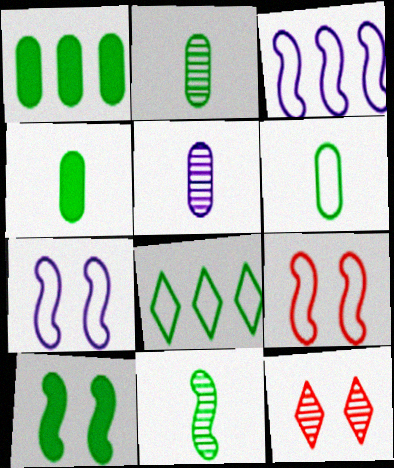[[2, 4, 6], 
[2, 8, 10], 
[3, 4, 12]]